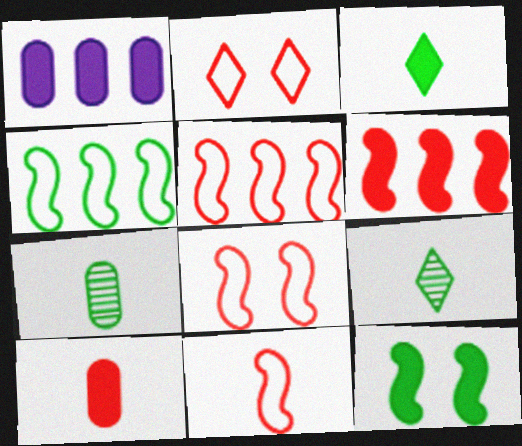[[1, 8, 9], 
[5, 8, 11]]